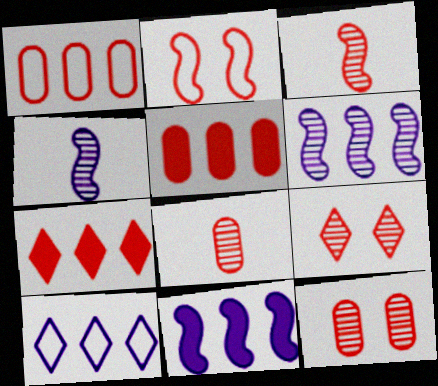[[2, 7, 8]]